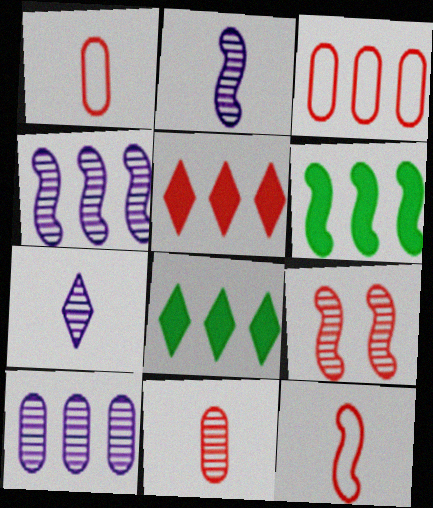[[1, 5, 9], 
[3, 4, 8]]